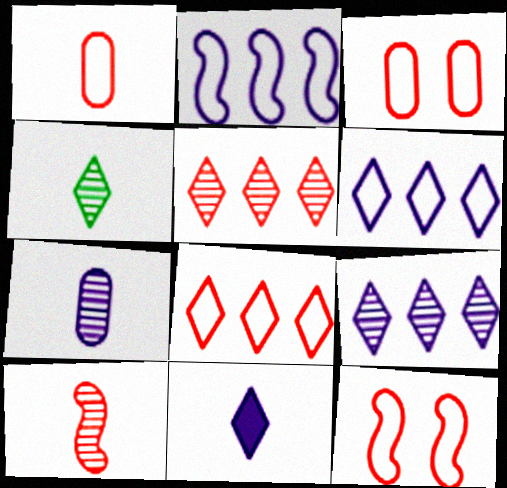[[1, 8, 12], 
[4, 7, 10]]